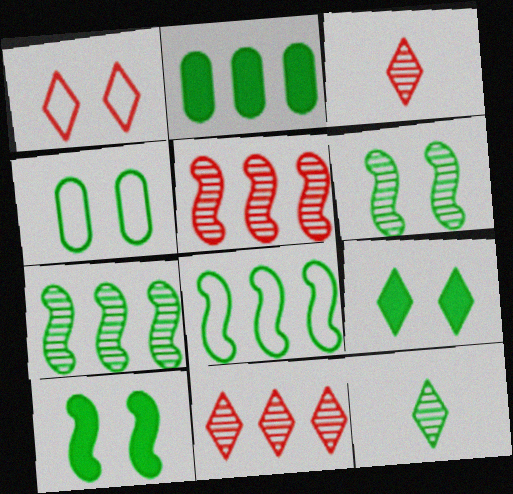[[4, 6, 9]]